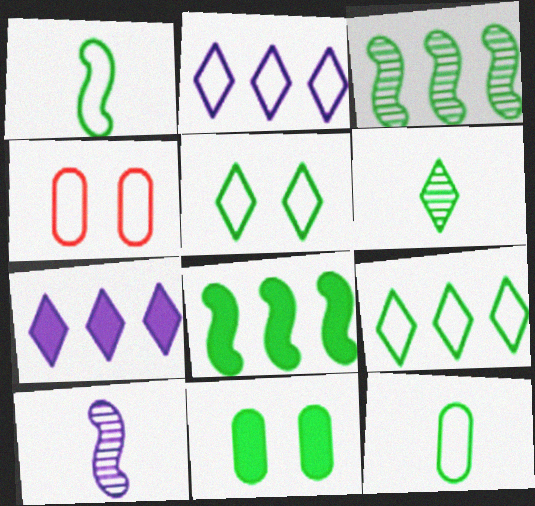[[1, 2, 4]]